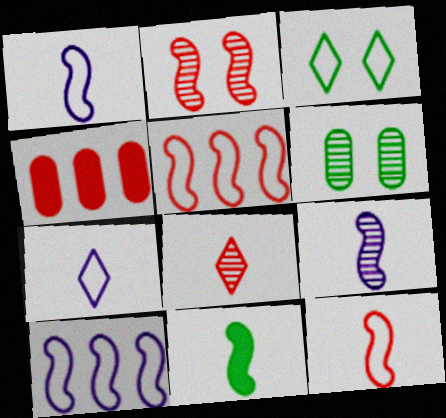[[2, 10, 11], 
[3, 4, 9], 
[9, 11, 12]]